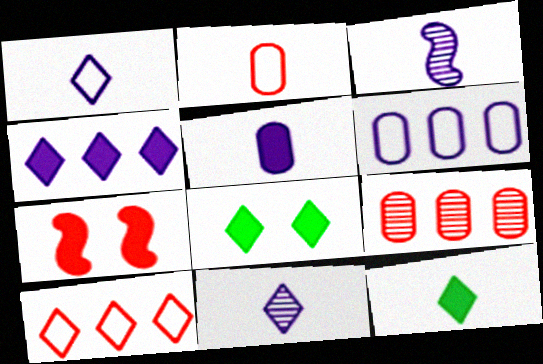[[1, 3, 5], 
[2, 3, 12], 
[8, 10, 11]]